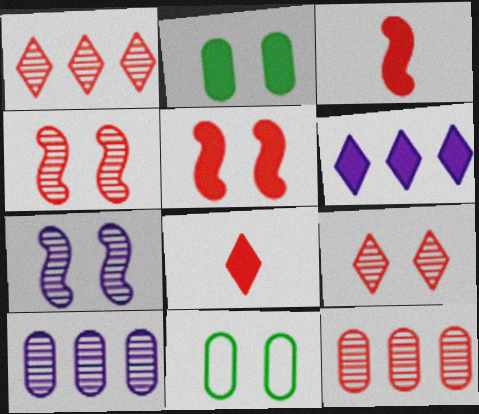[[2, 3, 6]]